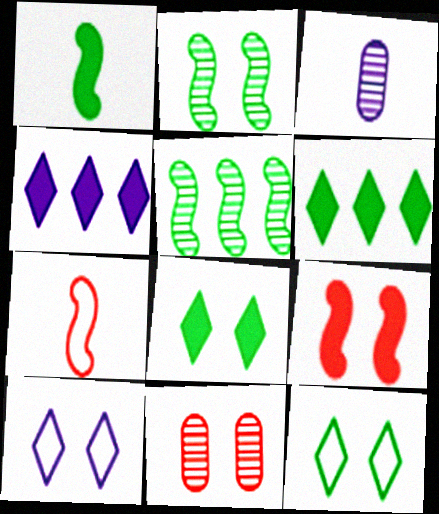[]